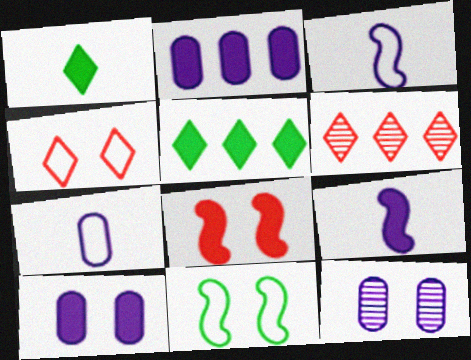[[1, 2, 8], 
[2, 7, 12]]